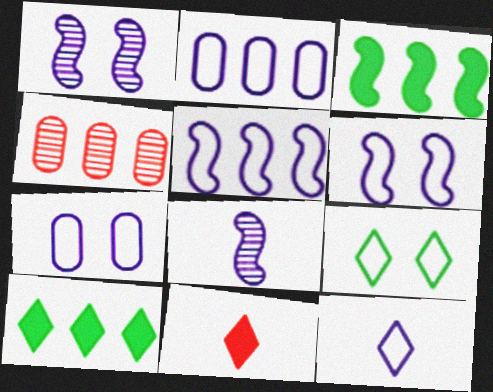[[2, 6, 12], 
[4, 5, 10], 
[5, 7, 12]]